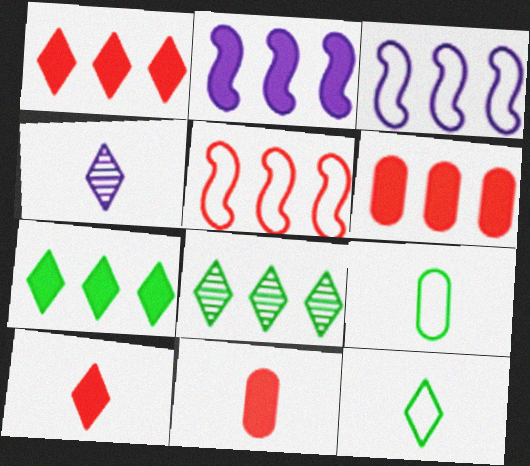[[2, 6, 7], 
[3, 6, 8], 
[4, 10, 12]]